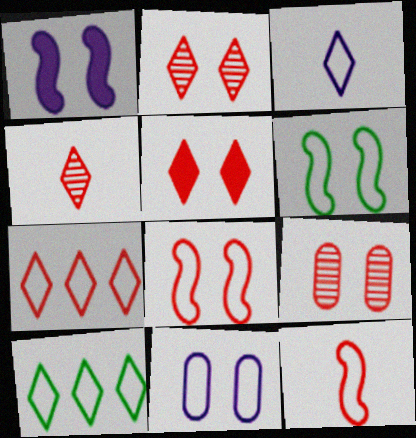[[4, 5, 7], 
[5, 8, 9], 
[10, 11, 12]]